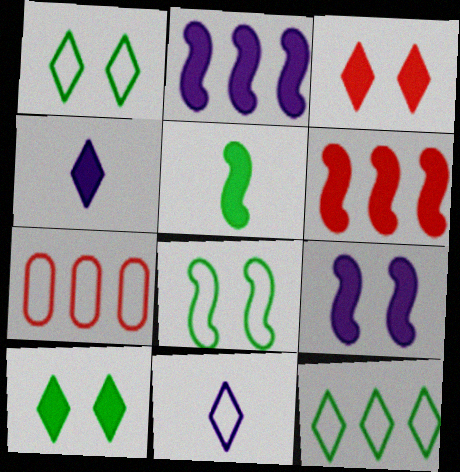[[5, 6, 9], 
[7, 8, 11]]